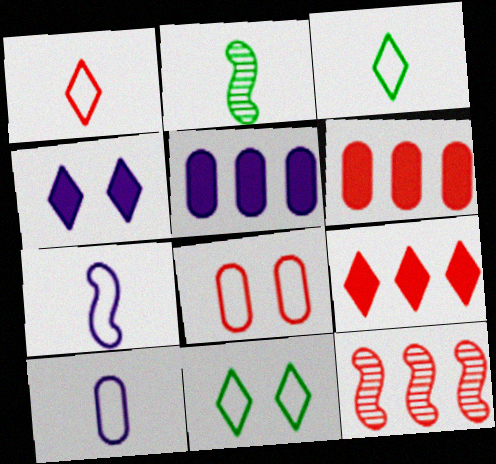[]